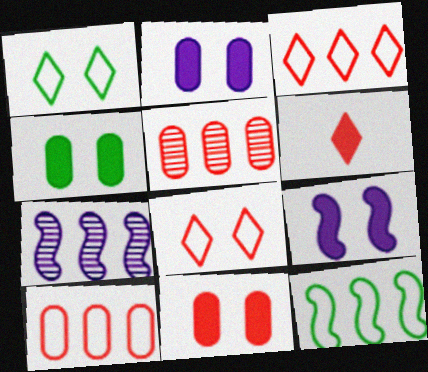[[2, 4, 11]]